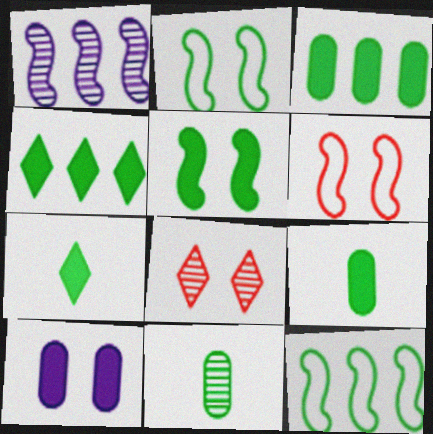[[1, 8, 11], 
[2, 4, 11], 
[2, 8, 10], 
[3, 5, 7], 
[4, 5, 9]]